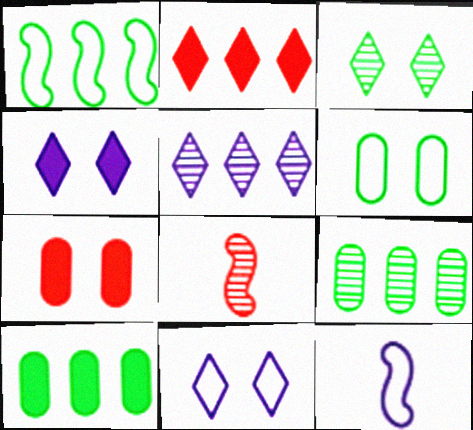[[8, 10, 11]]